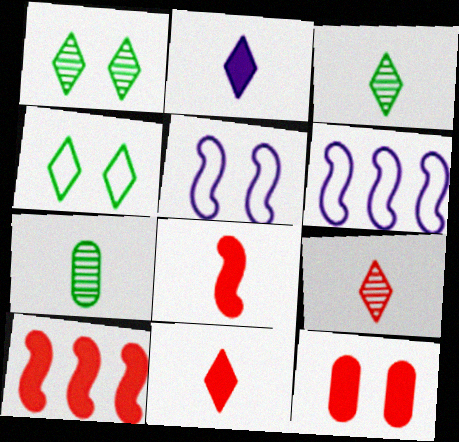[[1, 5, 12], 
[3, 6, 12], 
[10, 11, 12]]